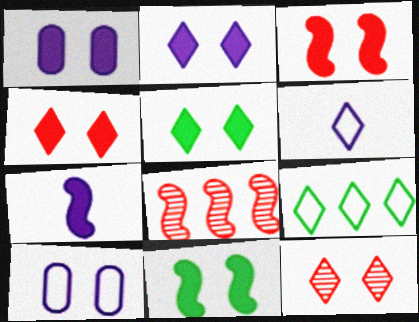[[1, 3, 5], 
[1, 4, 11], 
[2, 4, 5], 
[10, 11, 12]]